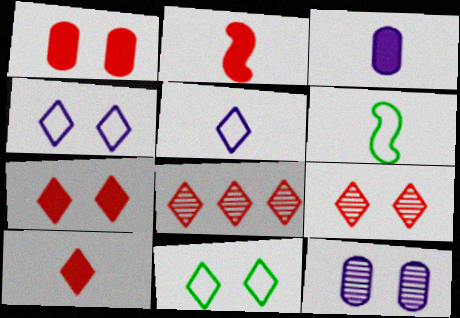[]